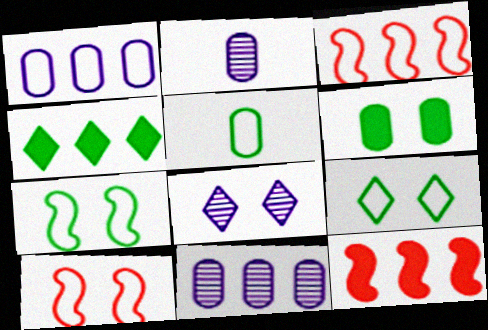[[2, 4, 10], 
[2, 9, 12], 
[3, 4, 11], 
[5, 8, 12], 
[6, 8, 10]]